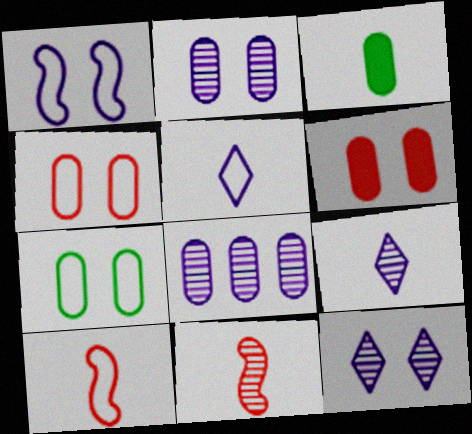[[2, 6, 7], 
[3, 4, 8], 
[3, 5, 11], 
[3, 9, 10]]